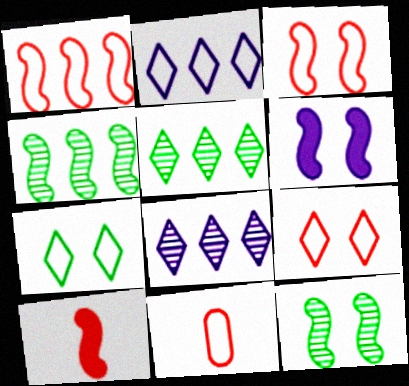[[1, 9, 11], 
[3, 6, 12], 
[5, 6, 11]]